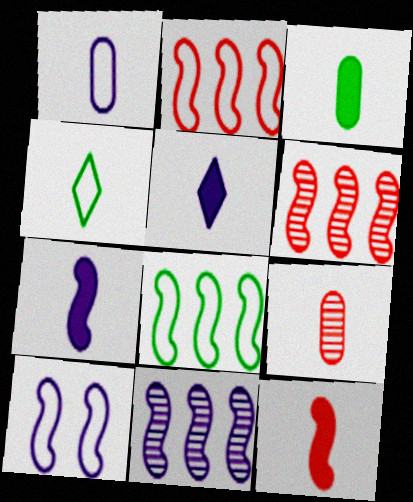[[1, 3, 9], 
[3, 5, 12], 
[4, 7, 9], 
[7, 10, 11]]